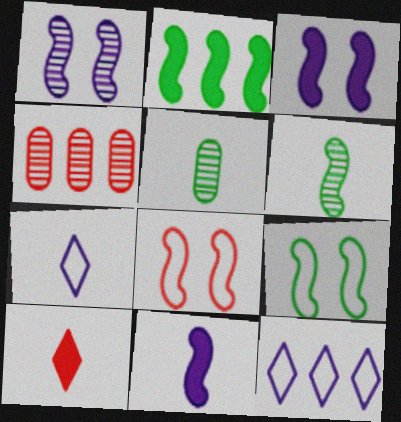[[2, 4, 12], 
[2, 6, 9], 
[4, 8, 10]]